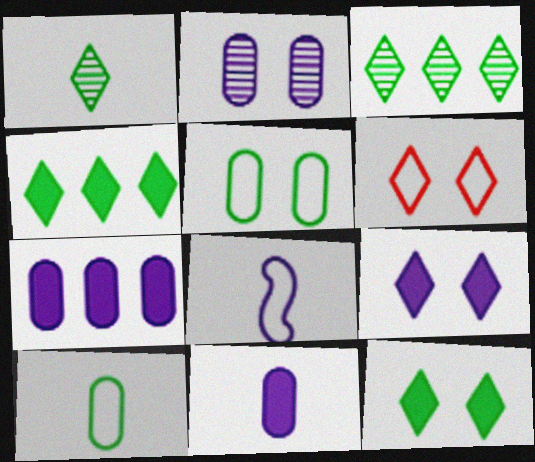[]